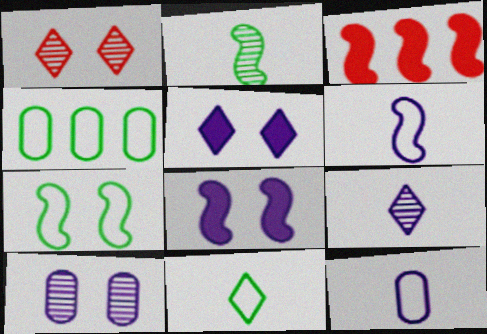[[3, 10, 11], 
[4, 7, 11]]